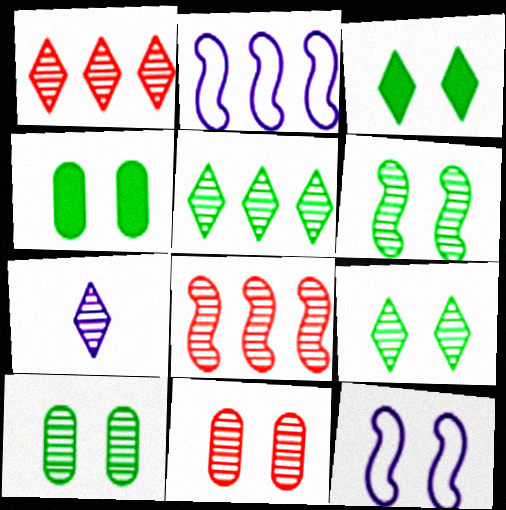[[1, 7, 9], 
[3, 11, 12], 
[6, 9, 10], 
[7, 8, 10]]